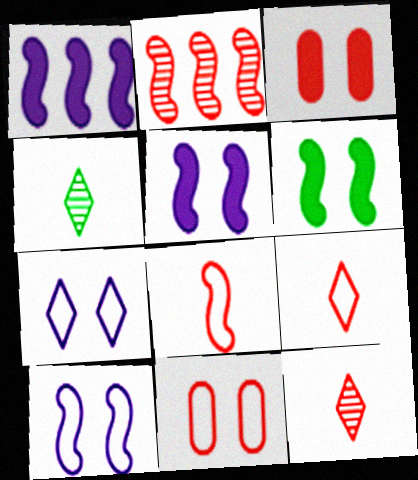[[1, 4, 11], 
[2, 3, 9]]